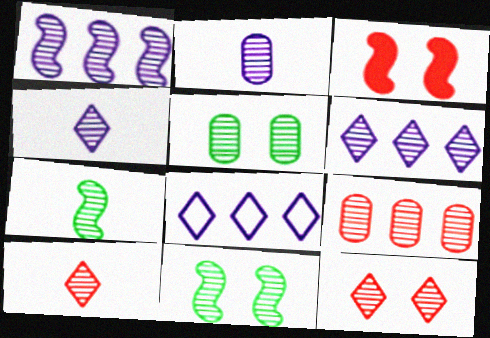[[1, 5, 10], 
[2, 5, 9], 
[2, 7, 10], 
[4, 9, 11]]